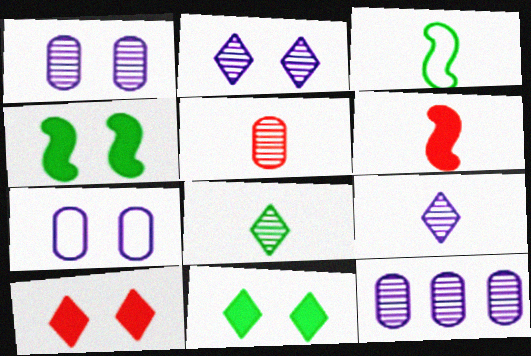[[3, 10, 12]]